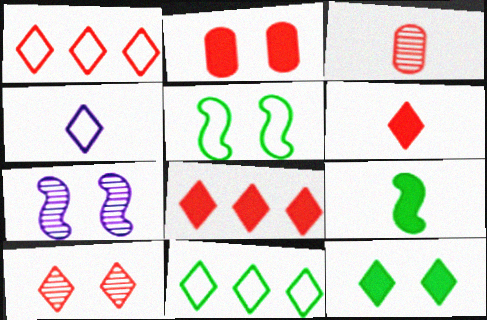[[1, 6, 10], 
[3, 4, 9]]